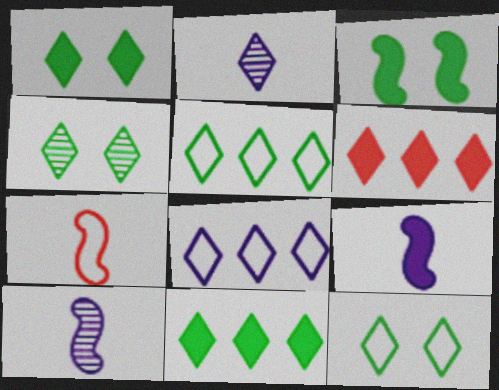[[1, 4, 12], 
[2, 6, 12]]